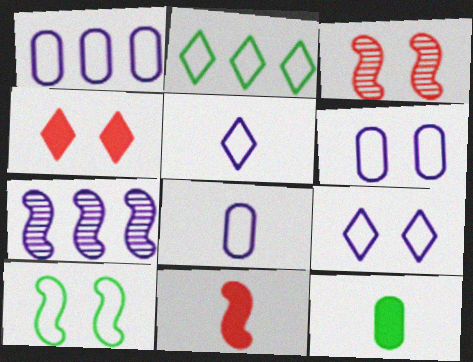[[1, 6, 8], 
[7, 10, 11]]